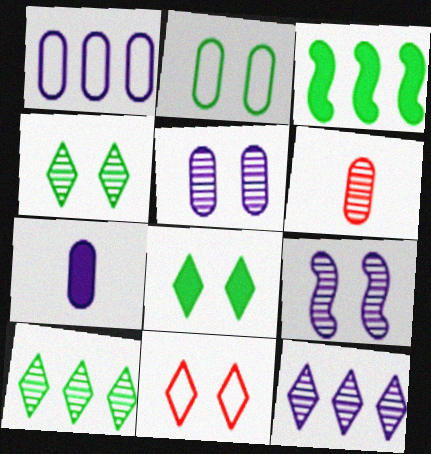[[1, 5, 7], 
[6, 9, 10]]